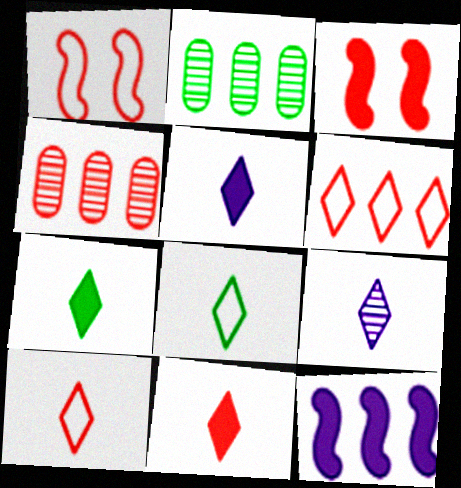[[1, 2, 5], 
[1, 4, 11], 
[2, 6, 12], 
[3, 4, 10], 
[5, 7, 11], 
[7, 9, 10], 
[8, 9, 11]]